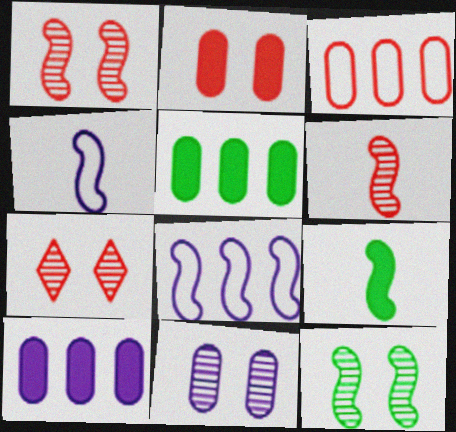[[1, 8, 9], 
[4, 5, 7], 
[4, 6, 9], 
[7, 11, 12]]